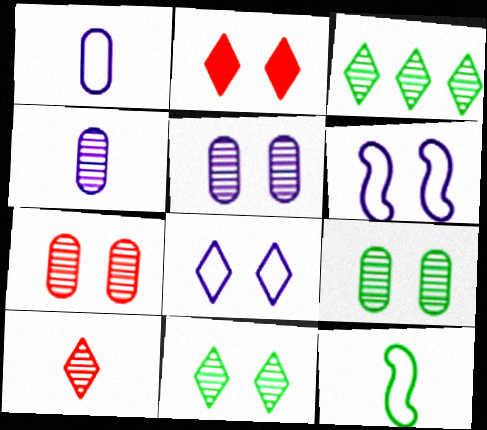[[2, 6, 9], 
[2, 8, 11], 
[5, 7, 9]]